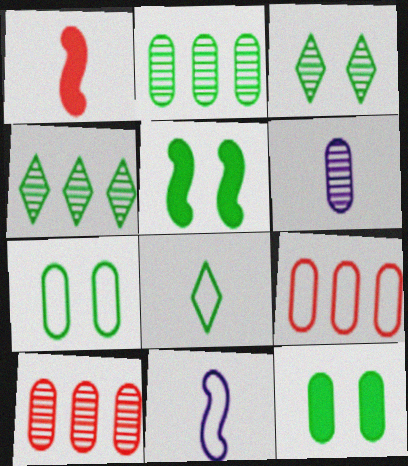[[1, 6, 8], 
[2, 5, 8], 
[3, 5, 7], 
[6, 9, 12]]